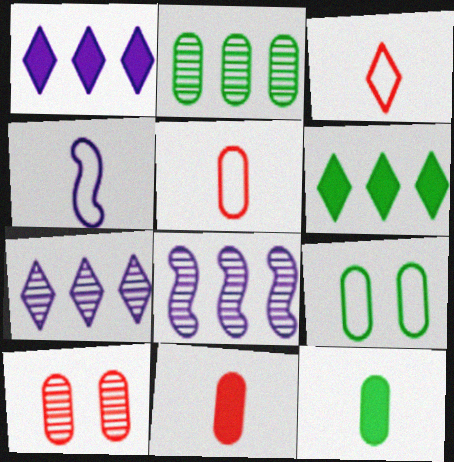[[2, 9, 12], 
[4, 6, 10]]